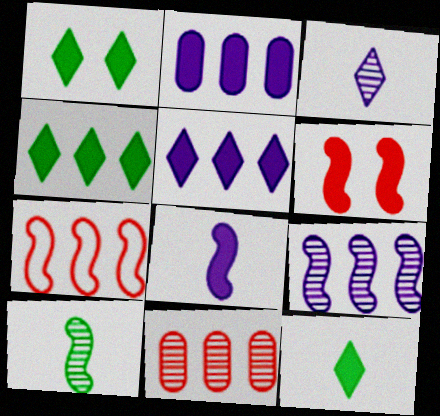[[1, 4, 12], 
[2, 6, 12]]